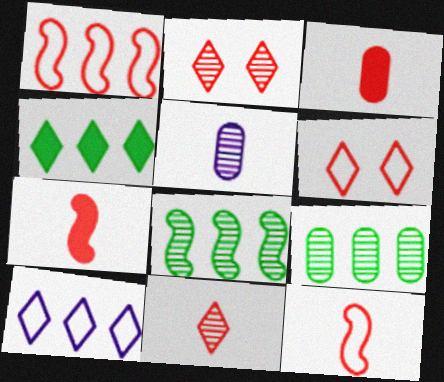[[1, 2, 3], 
[2, 5, 8], 
[3, 11, 12]]